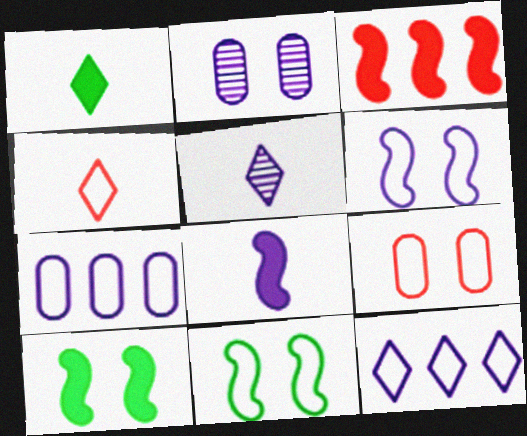[[1, 4, 5], 
[2, 8, 12], 
[3, 8, 10], 
[4, 7, 11]]